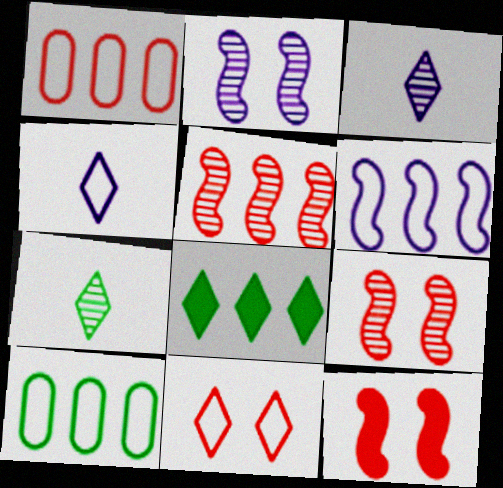[[3, 8, 11], 
[3, 10, 12]]